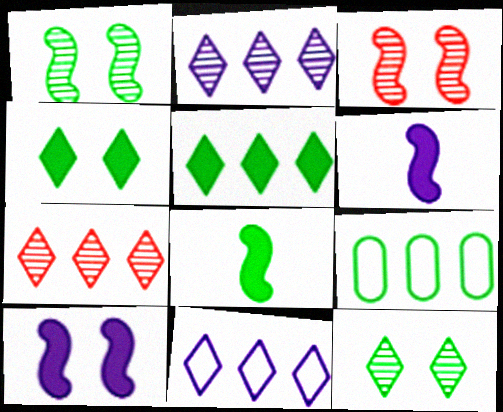[[5, 7, 11], 
[8, 9, 12]]